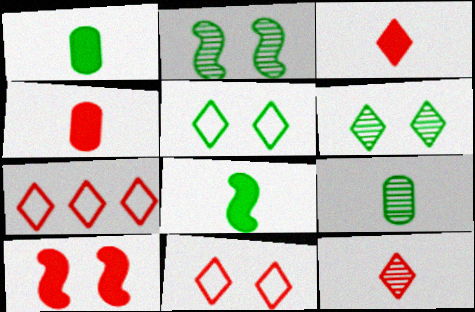[]